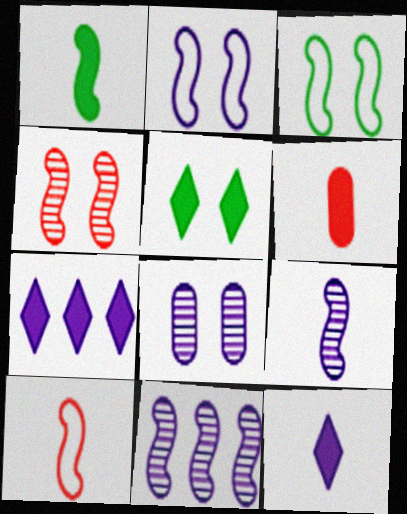[[1, 6, 12], 
[1, 9, 10]]